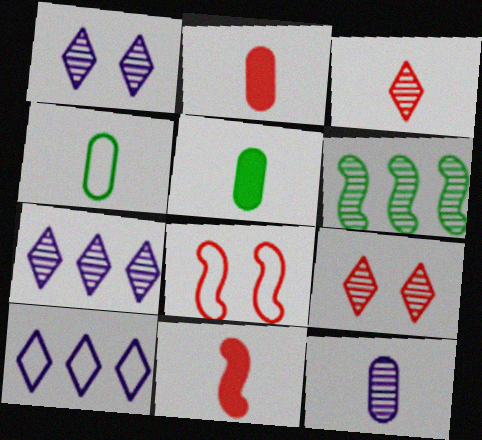[[2, 4, 12], 
[4, 8, 10], 
[5, 7, 8], 
[6, 9, 12]]